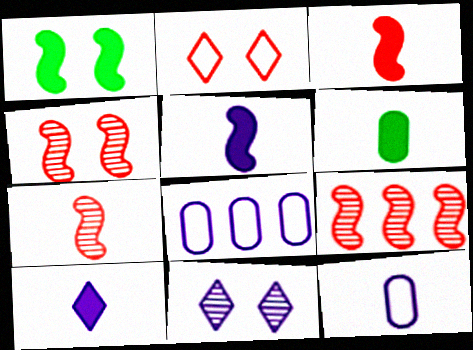[[3, 6, 10], 
[4, 7, 9], 
[5, 8, 11]]